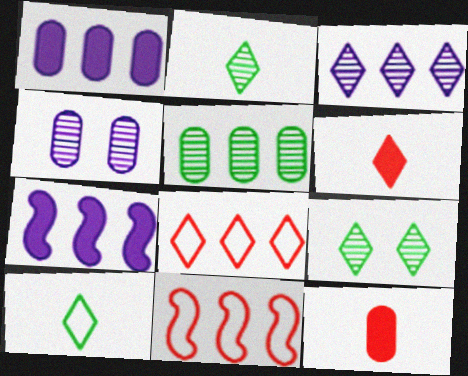[[5, 7, 8]]